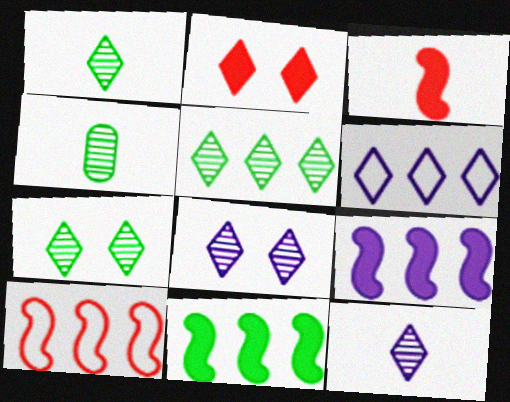[[1, 2, 6], 
[1, 5, 7]]